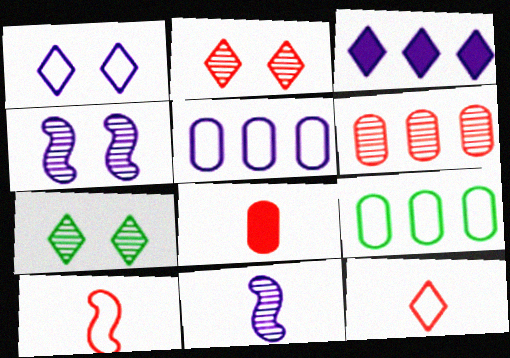[[1, 9, 10], 
[3, 7, 12], 
[6, 7, 11]]